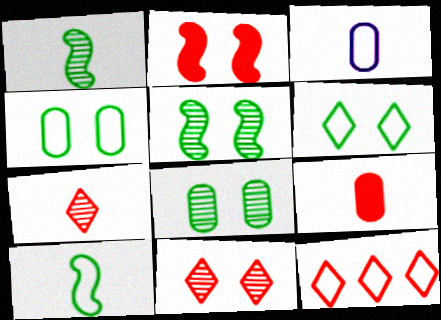[]